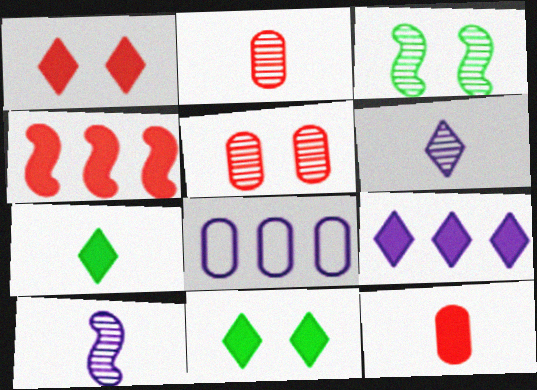[[1, 4, 12], 
[1, 7, 9]]